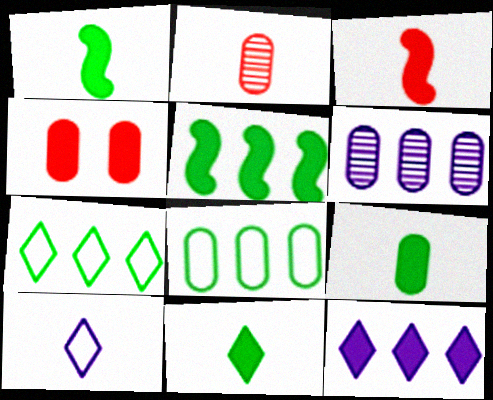[[1, 2, 10], 
[1, 4, 12], 
[1, 9, 11]]